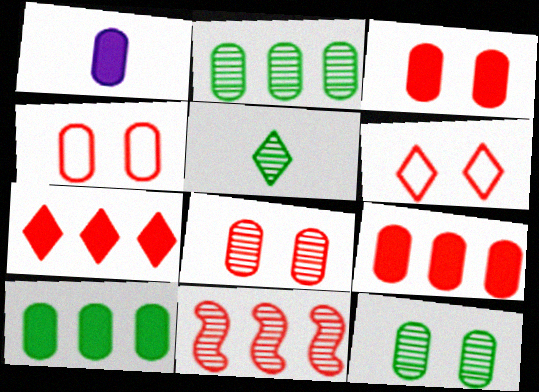[[1, 2, 4], 
[1, 3, 10], 
[3, 4, 8]]